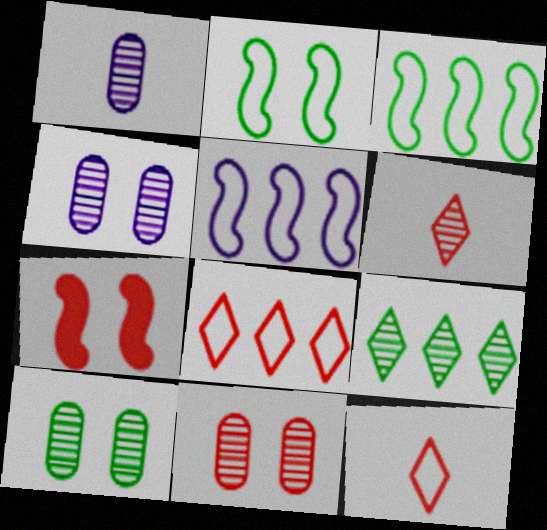[[4, 10, 11]]